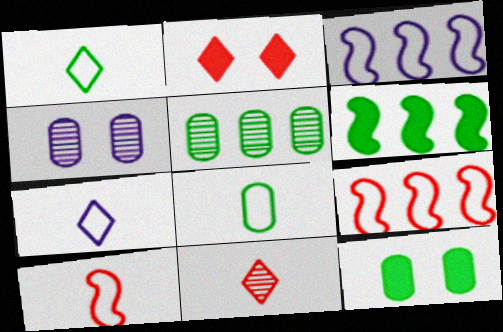[[3, 11, 12], 
[5, 8, 12], 
[7, 8, 10]]